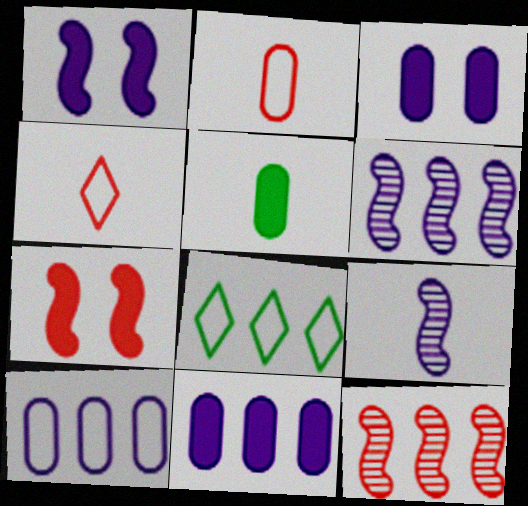[[4, 5, 9], 
[8, 11, 12]]